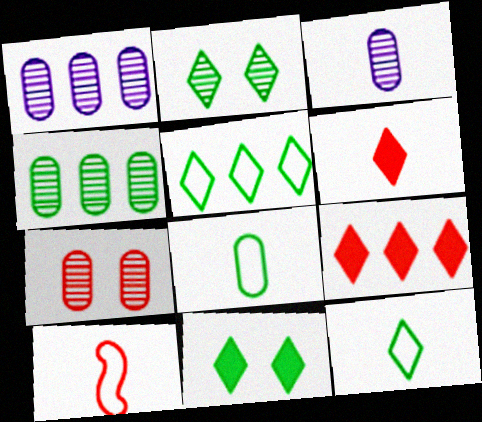[[1, 10, 11], 
[3, 4, 7], 
[7, 9, 10]]